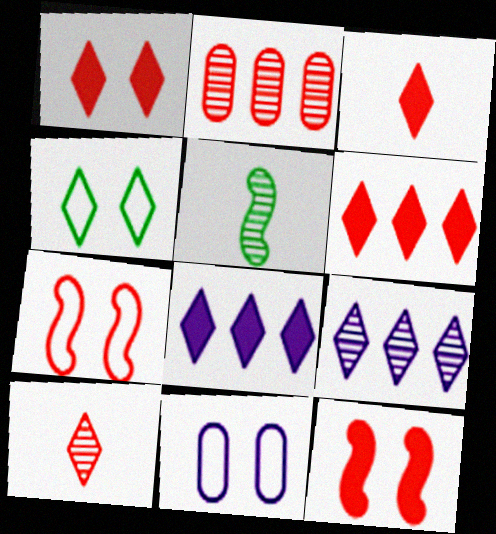[[1, 3, 6], 
[2, 3, 7], 
[3, 4, 9], 
[4, 7, 11], 
[4, 8, 10], 
[5, 6, 11]]